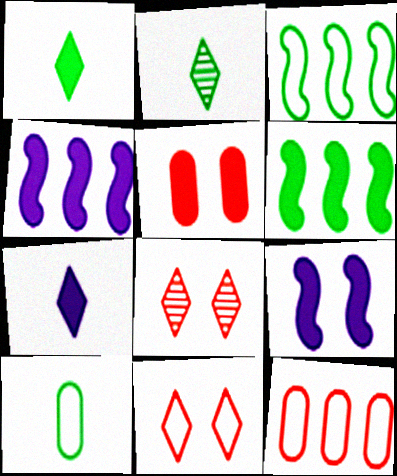[[1, 4, 5], 
[2, 9, 12], 
[4, 8, 10], 
[5, 6, 7]]